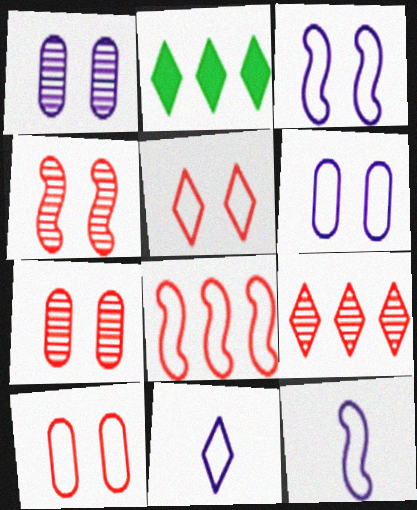[[2, 7, 12]]